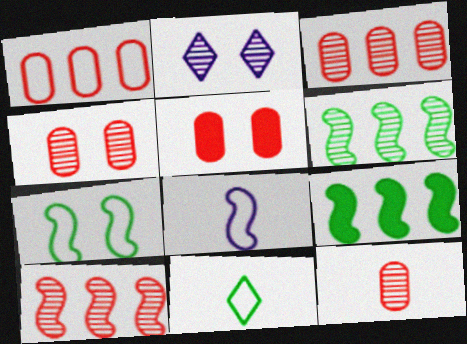[[1, 5, 12], 
[2, 5, 7], 
[2, 6, 12], 
[3, 4, 12]]